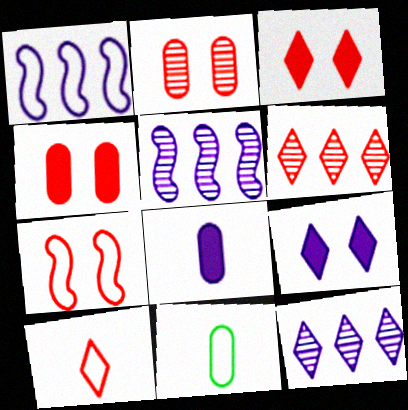[[2, 3, 7], 
[3, 5, 11], 
[3, 6, 10]]